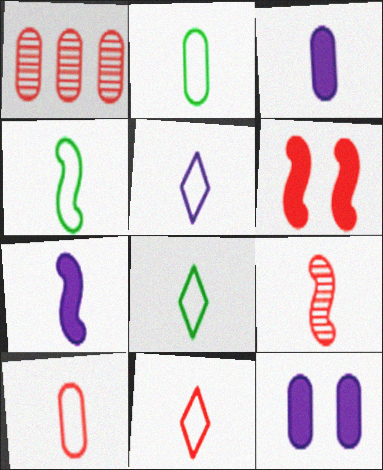[[1, 2, 12], 
[1, 6, 11], 
[2, 4, 8], 
[3, 8, 9], 
[4, 5, 10], 
[4, 7, 9], 
[5, 8, 11]]